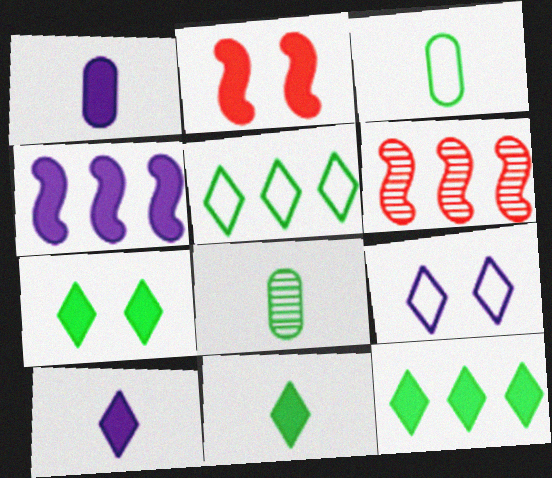[[1, 2, 12], 
[7, 11, 12]]